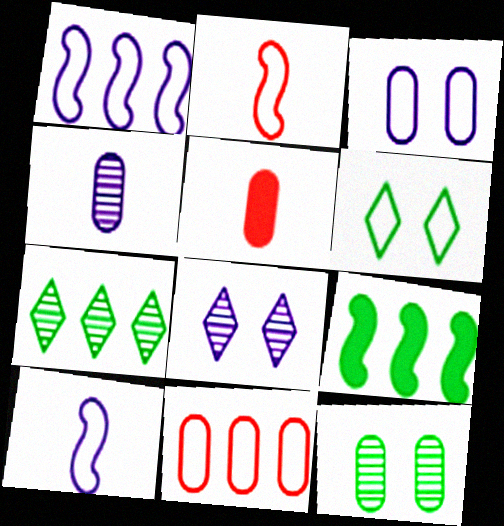[[6, 10, 11]]